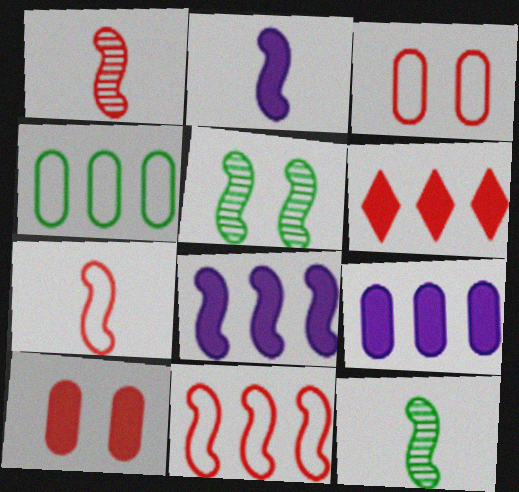[[1, 3, 6], 
[2, 5, 11], 
[2, 7, 12], 
[5, 7, 8]]